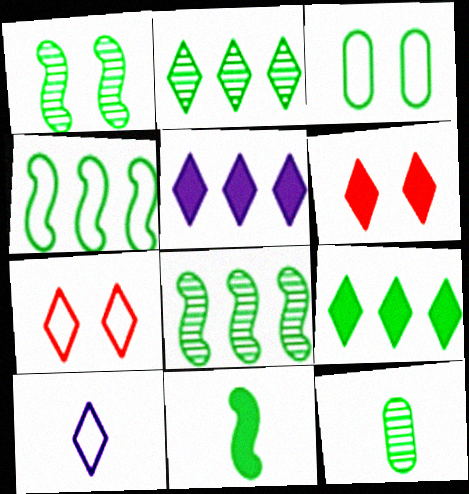[[1, 2, 12], 
[1, 4, 11], 
[2, 3, 11], 
[2, 6, 10]]